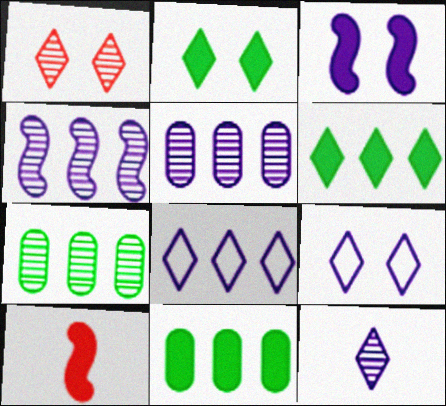[[1, 2, 9], 
[7, 9, 10]]